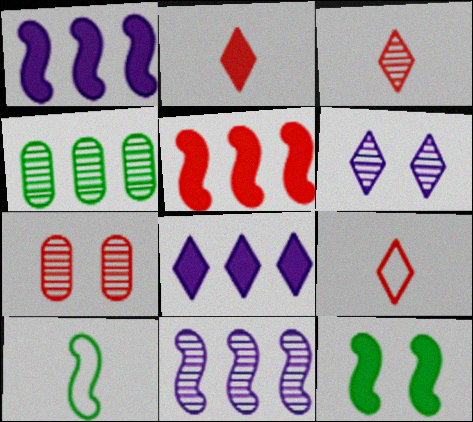[[2, 3, 9], 
[5, 7, 9], 
[7, 8, 10]]